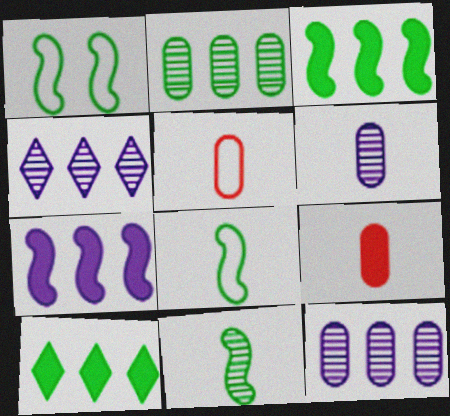[[1, 3, 11], 
[1, 4, 9]]